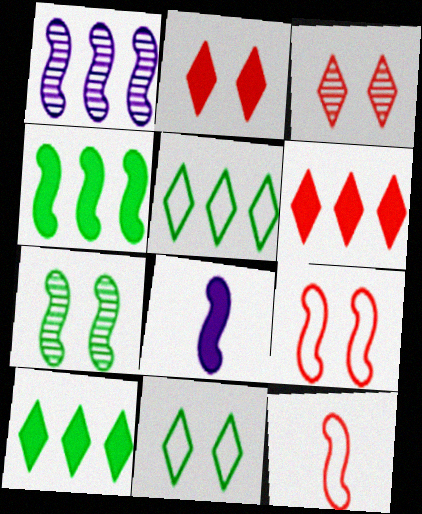[]